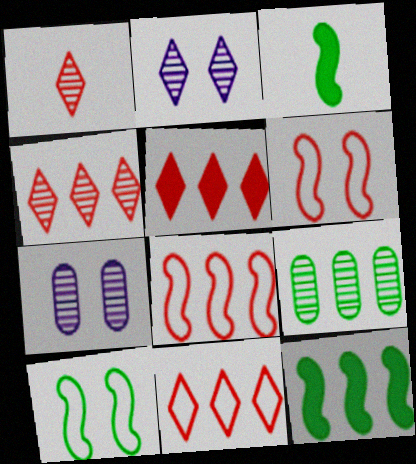[[3, 7, 11], 
[4, 5, 11]]